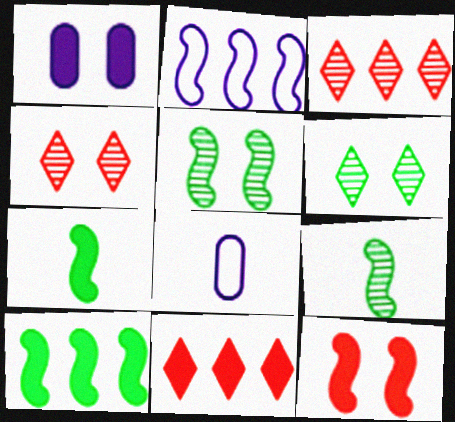[[1, 7, 11], 
[2, 9, 12], 
[4, 8, 10], 
[5, 8, 11]]